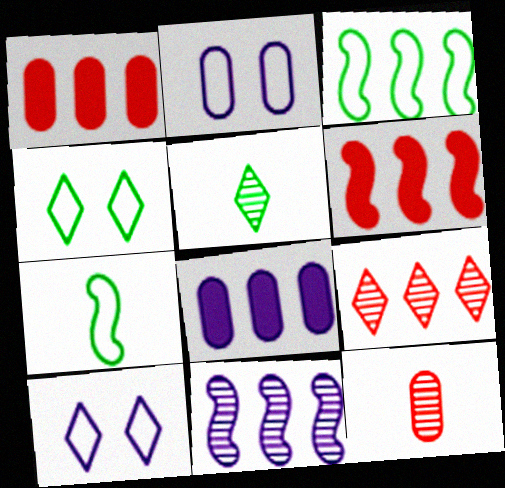[[2, 5, 6], 
[3, 6, 11], 
[3, 8, 9]]